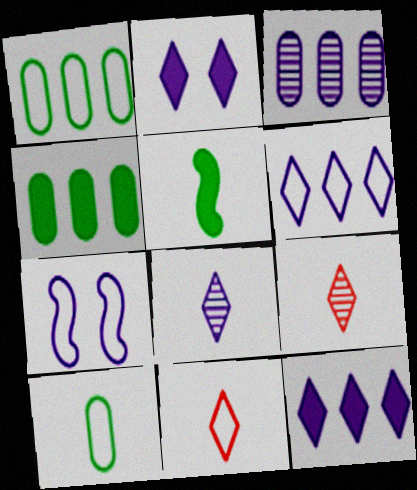[[1, 7, 11], 
[2, 6, 8], 
[4, 7, 9]]